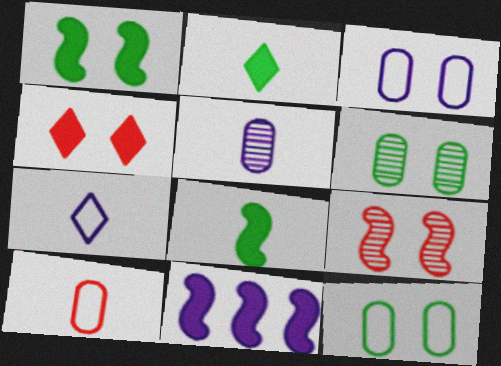[]